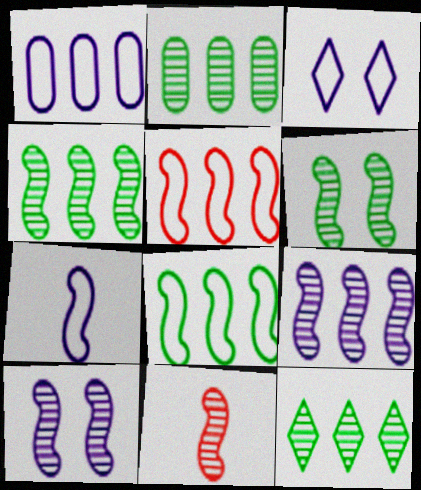[[1, 3, 7], 
[2, 4, 12], 
[4, 10, 11], 
[6, 9, 11]]